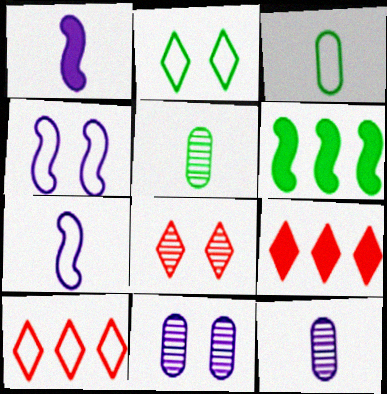[[2, 5, 6], 
[3, 4, 10], 
[4, 5, 9]]